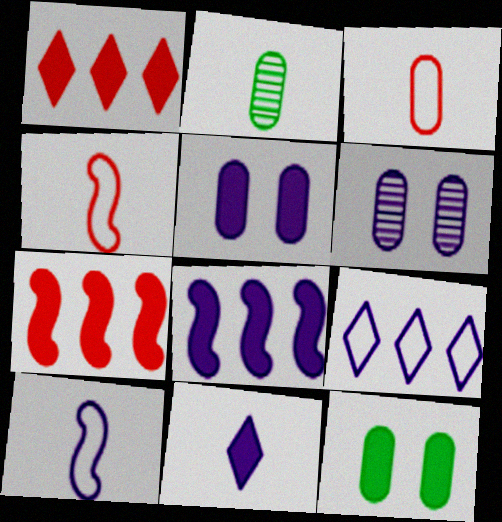[[2, 4, 11], 
[5, 8, 11], 
[7, 11, 12]]